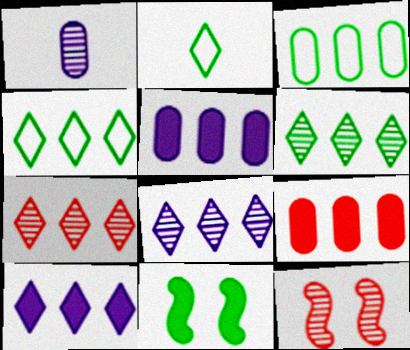[[1, 6, 12], 
[2, 5, 12], 
[4, 7, 10], 
[6, 7, 8]]